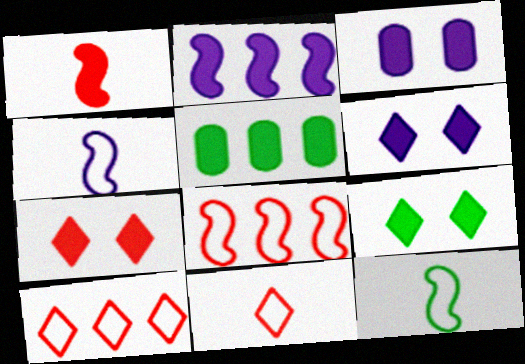[[1, 5, 6], 
[6, 7, 9]]